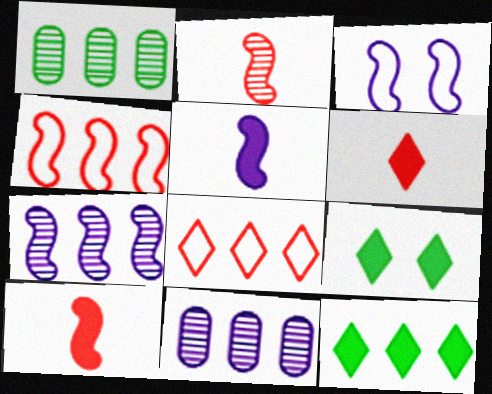[[1, 3, 6], 
[3, 5, 7], 
[4, 11, 12]]